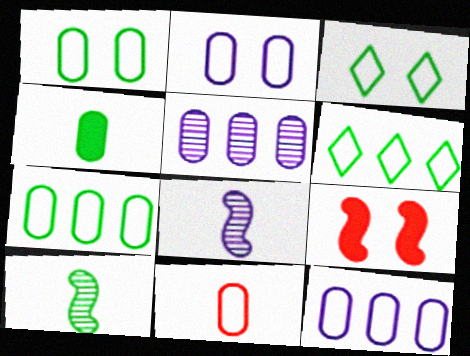[[1, 11, 12], 
[2, 7, 11]]